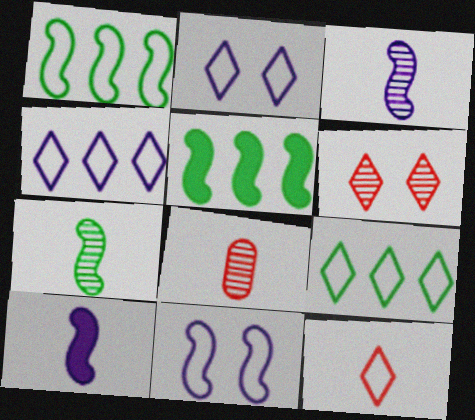[[2, 5, 8], 
[2, 9, 12]]